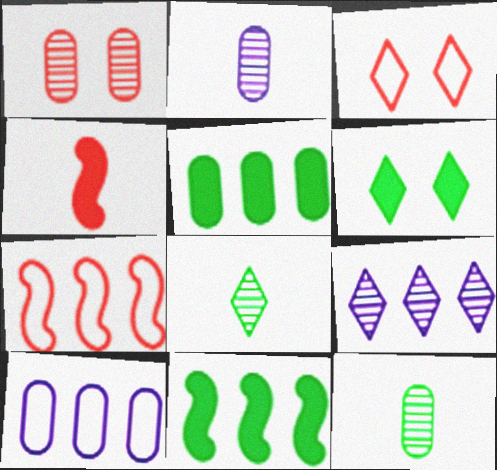[[2, 3, 11], 
[2, 6, 7], 
[5, 7, 9]]